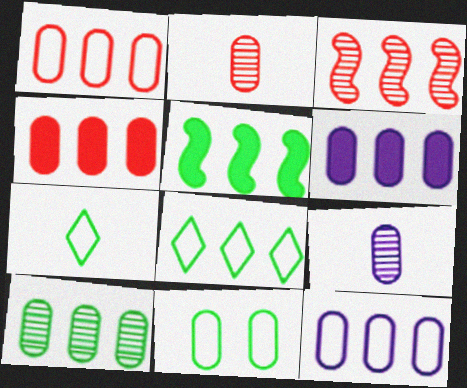[[1, 6, 10], 
[2, 6, 11], 
[3, 6, 8], 
[4, 9, 11], 
[4, 10, 12], 
[5, 8, 10]]